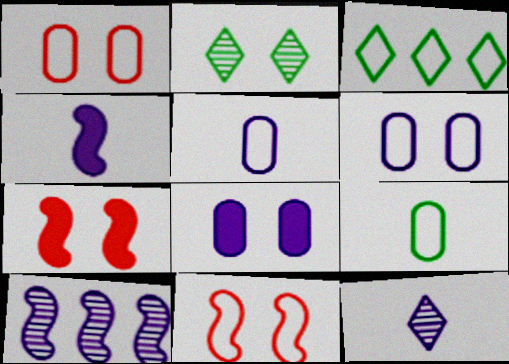[[2, 6, 7], 
[2, 8, 11], 
[3, 5, 11], 
[4, 5, 12]]